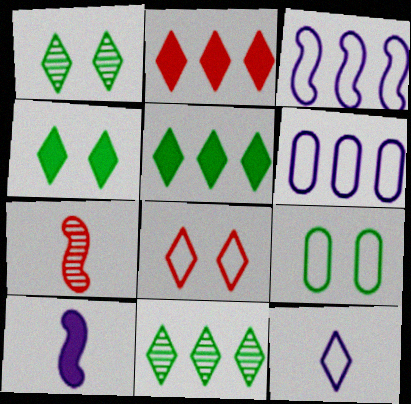[[1, 2, 12], 
[4, 6, 7]]